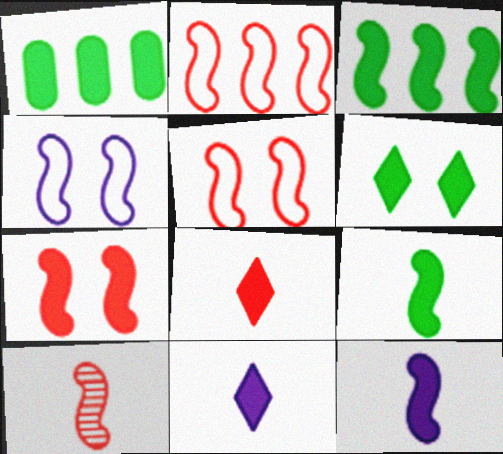[[1, 6, 9], 
[1, 7, 11], 
[2, 7, 10], 
[3, 4, 10], 
[3, 7, 12]]